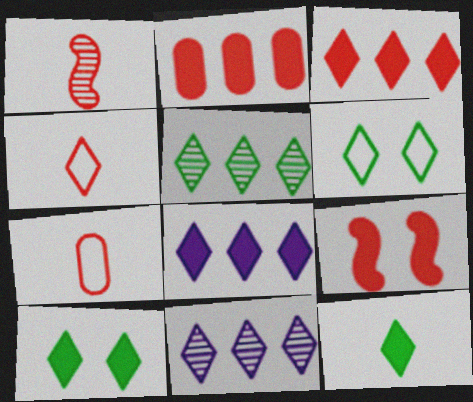[[4, 10, 11], 
[5, 6, 12]]